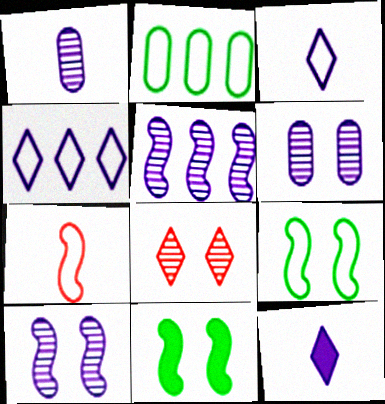[[5, 7, 11]]